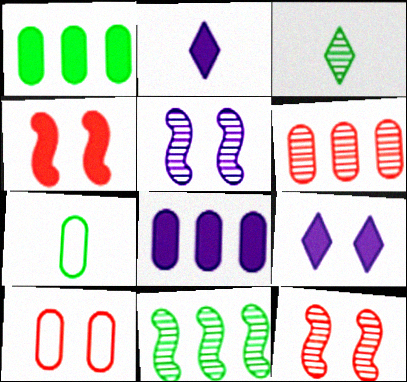[[1, 2, 4], 
[2, 10, 11], 
[3, 5, 6]]